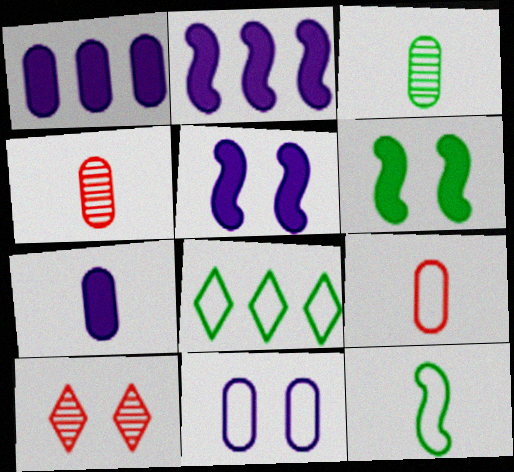[[1, 10, 12], 
[3, 6, 8], 
[3, 7, 9], 
[4, 5, 8], 
[6, 10, 11]]